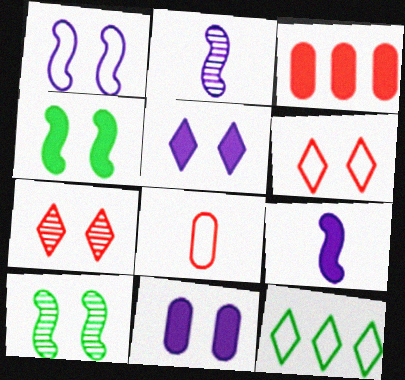[[1, 8, 12], 
[6, 10, 11]]